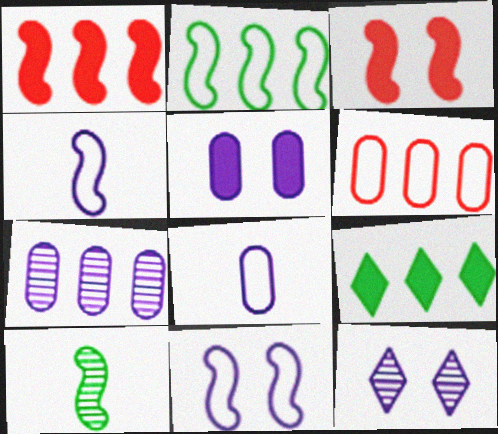[[1, 10, 11], 
[5, 7, 8], 
[5, 11, 12]]